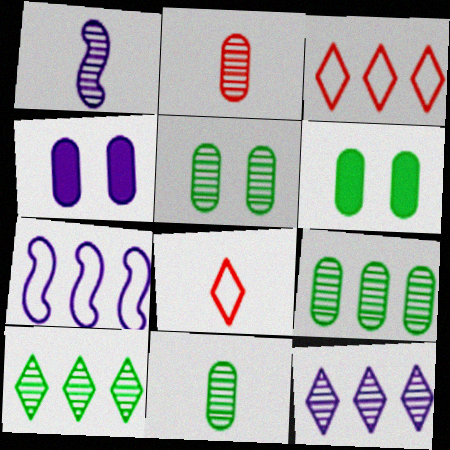[[1, 3, 6], 
[5, 9, 11]]